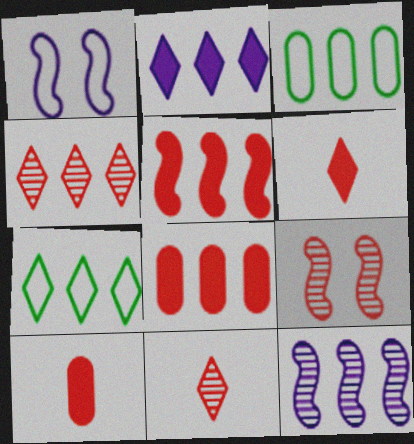[[2, 4, 7], 
[7, 8, 12]]